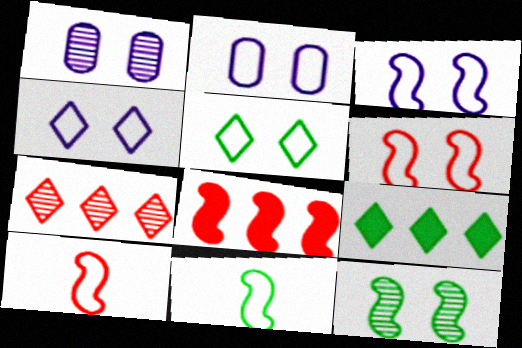[[1, 9, 10], 
[2, 3, 4], 
[2, 5, 6]]